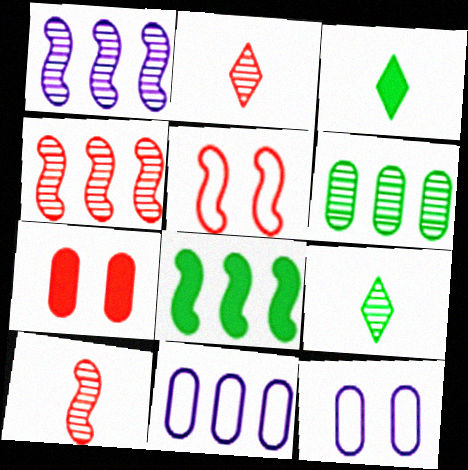[[2, 8, 12], 
[3, 4, 12]]